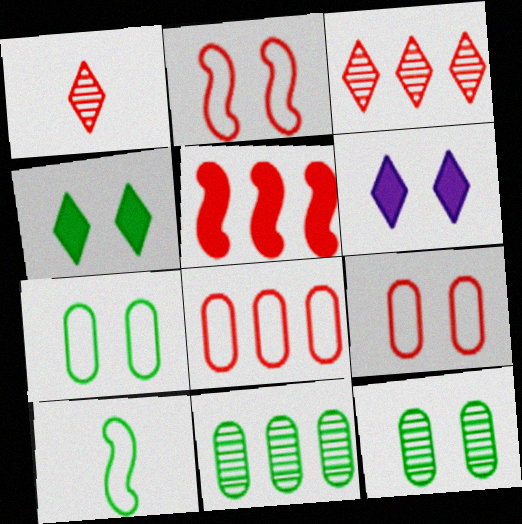[[1, 5, 9], 
[2, 6, 12], 
[3, 5, 8], 
[4, 10, 11]]